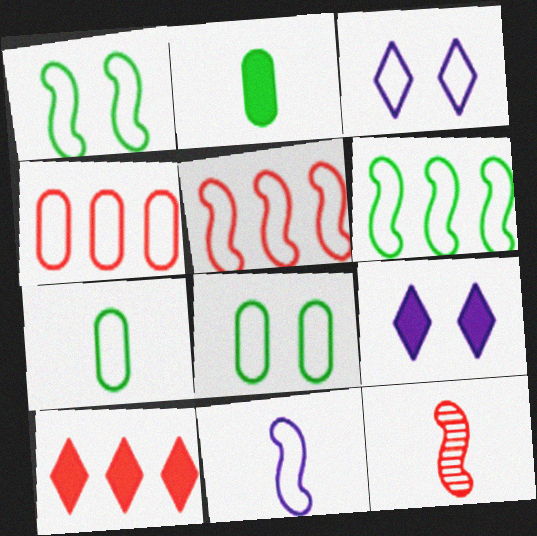[[1, 5, 11], 
[3, 5, 7]]